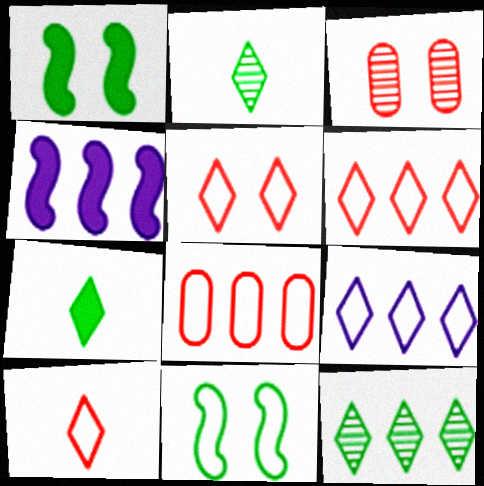[[4, 8, 12], 
[5, 6, 10]]